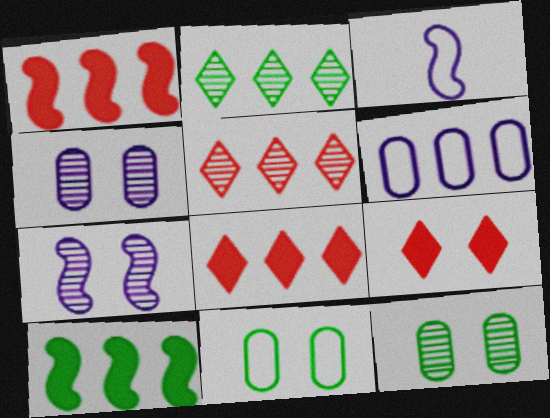[[1, 2, 6], 
[3, 8, 12], 
[5, 6, 10], 
[7, 9, 11]]